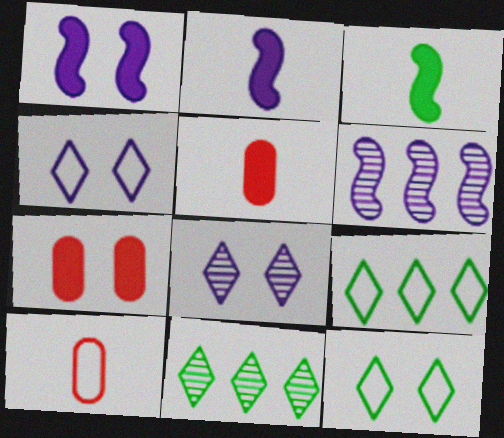[[1, 10, 11], 
[5, 6, 12]]